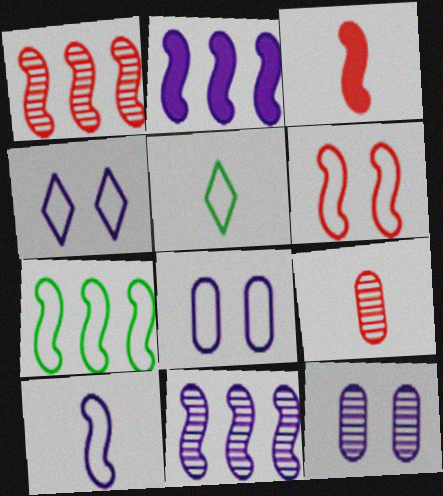[[1, 2, 7], 
[1, 3, 6], 
[6, 7, 10]]